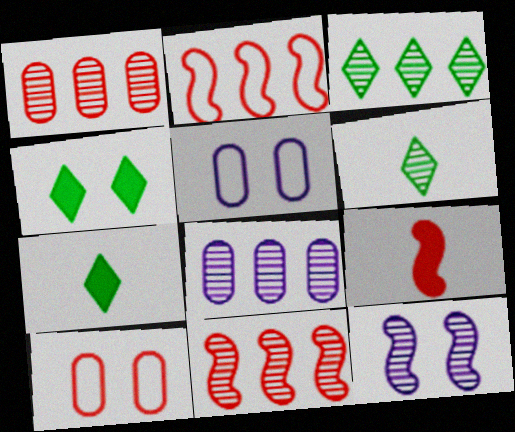[[1, 6, 12], 
[3, 5, 9], 
[3, 8, 11], 
[4, 10, 12], 
[5, 7, 11]]